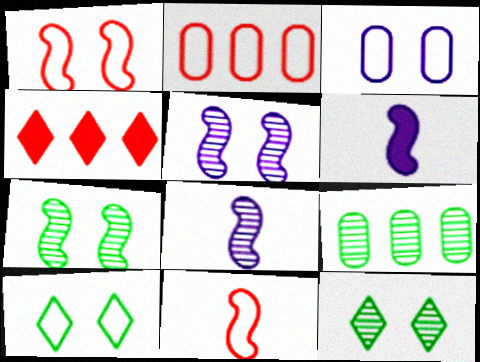[[1, 3, 10], 
[2, 6, 12]]